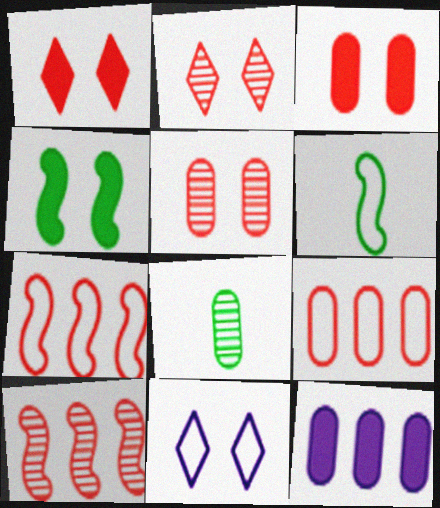[[2, 6, 12], 
[4, 5, 11], 
[6, 9, 11]]